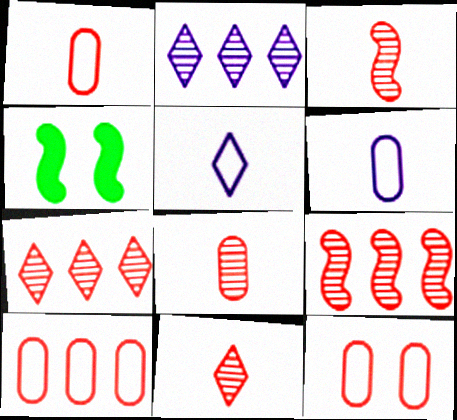[[1, 2, 4], 
[1, 10, 12], 
[3, 8, 11], 
[4, 6, 7]]